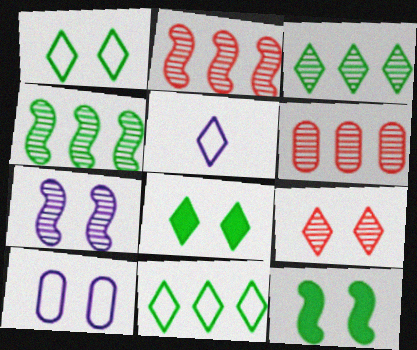[[5, 6, 12], 
[9, 10, 12]]